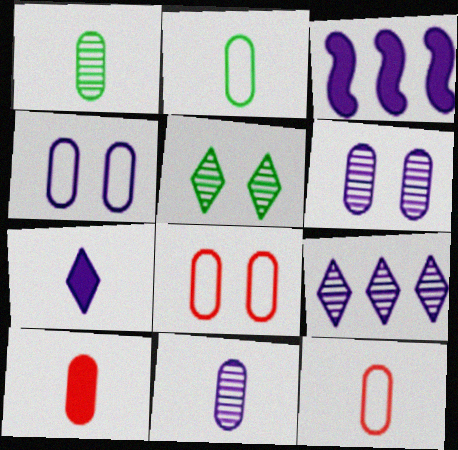[[2, 10, 11], 
[3, 5, 12]]